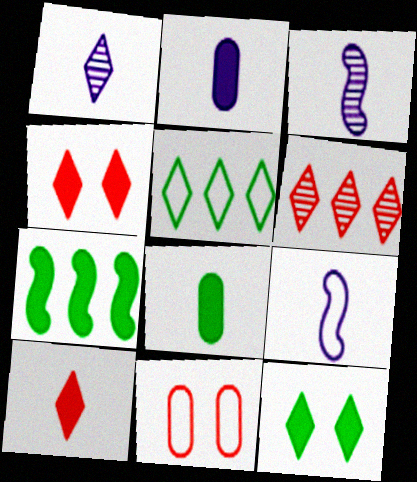[[1, 2, 9], 
[1, 4, 5], 
[1, 7, 11], 
[2, 4, 7], 
[5, 9, 11], 
[7, 8, 12]]